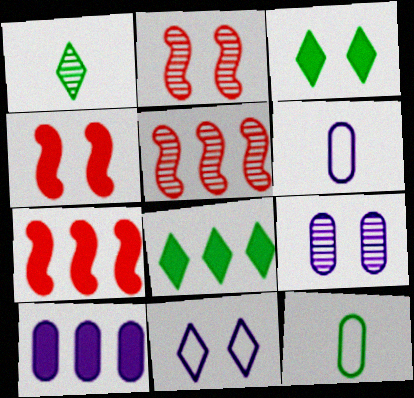[[1, 5, 9], 
[2, 6, 8], 
[3, 5, 6], 
[6, 9, 10], 
[7, 8, 10]]